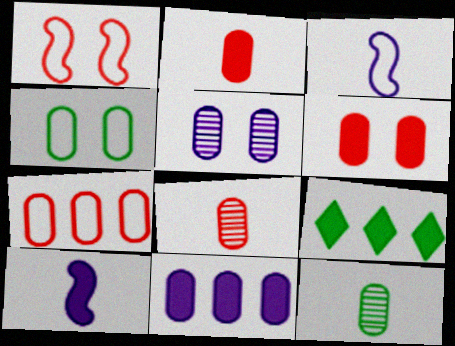[[4, 5, 6], 
[4, 8, 11], 
[6, 7, 8], 
[6, 9, 10]]